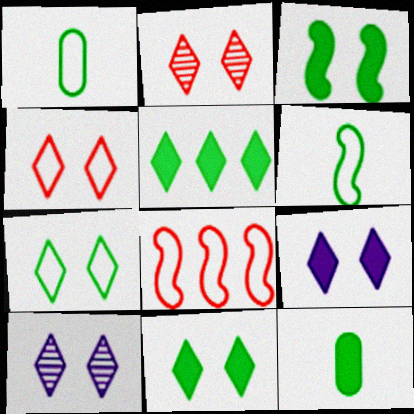[[2, 7, 9], 
[3, 5, 12], 
[4, 10, 11], 
[8, 10, 12]]